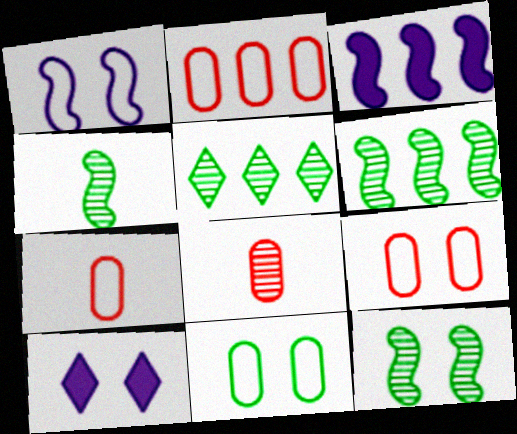[[2, 3, 5], 
[2, 4, 10], 
[2, 7, 9], 
[4, 6, 12], 
[6, 7, 10], 
[9, 10, 12]]